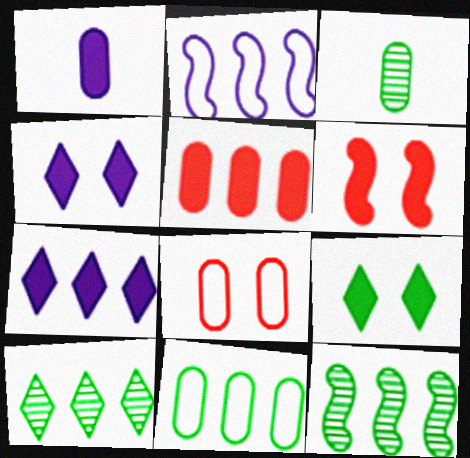[[2, 5, 10]]